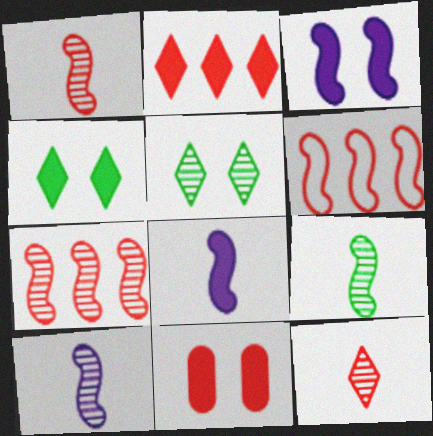[[1, 9, 10], 
[3, 4, 11], 
[3, 6, 9], 
[6, 11, 12]]